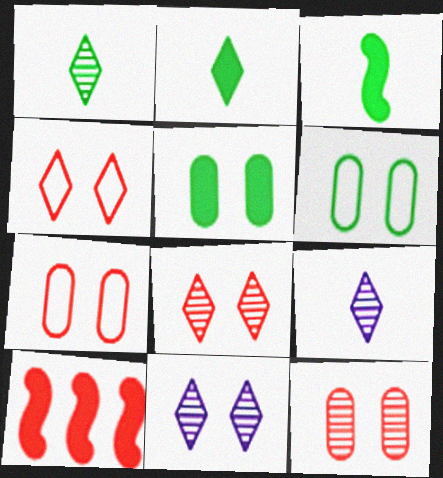[[6, 9, 10]]